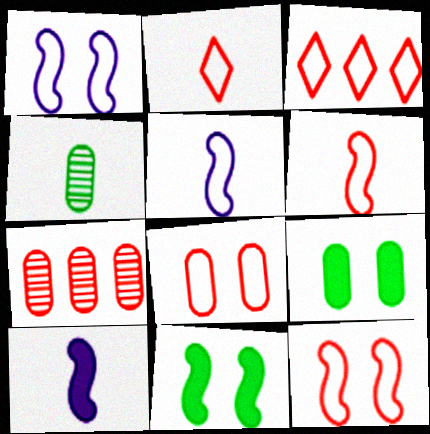[[2, 4, 10], 
[3, 6, 8]]